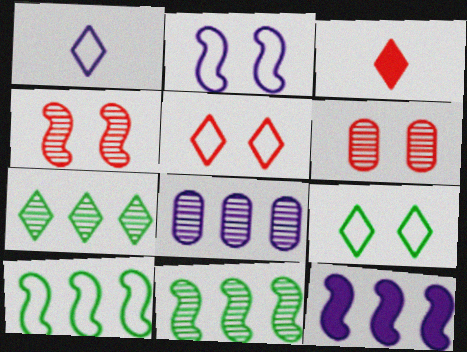[]